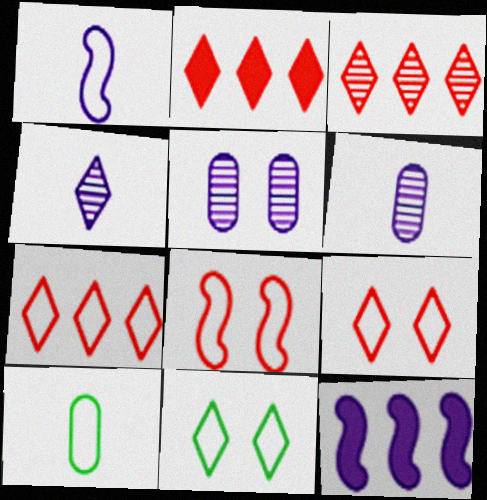[[2, 3, 7], 
[2, 4, 11]]